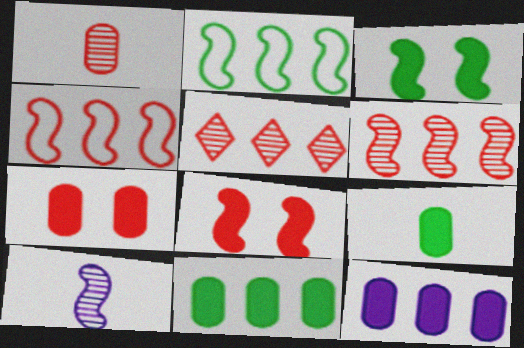[[2, 5, 12], 
[2, 8, 10], 
[3, 4, 10], 
[7, 9, 12]]